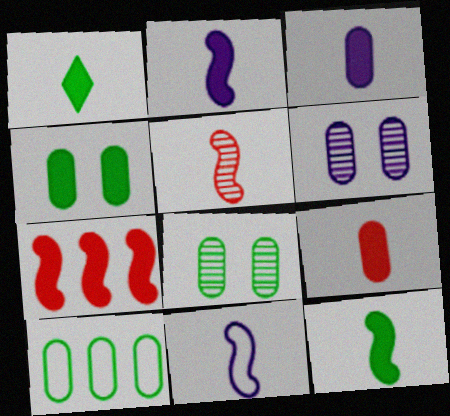[[1, 2, 9], 
[5, 11, 12], 
[6, 9, 10]]